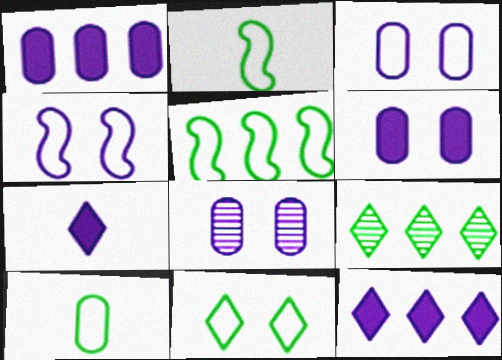[[3, 6, 8], 
[5, 10, 11]]